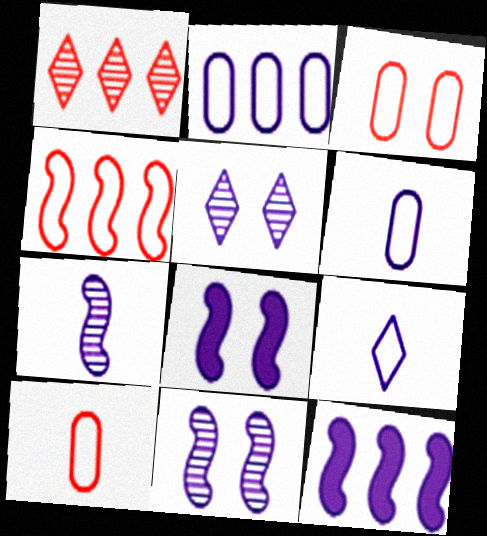[[5, 6, 12]]